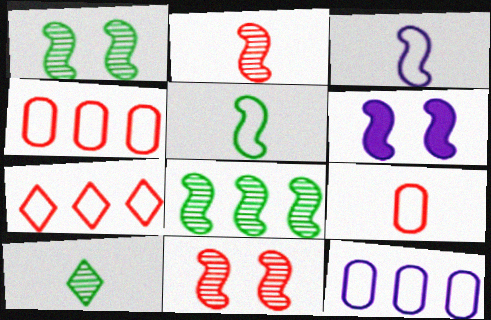[[4, 6, 10]]